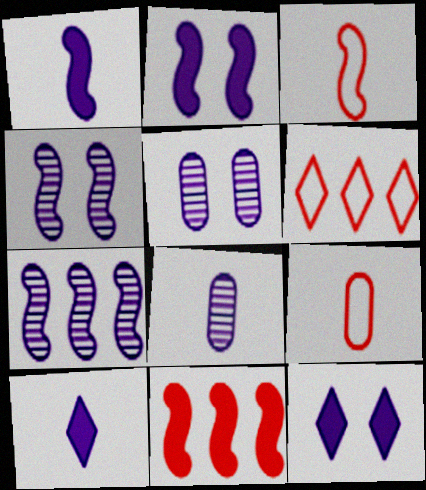[]